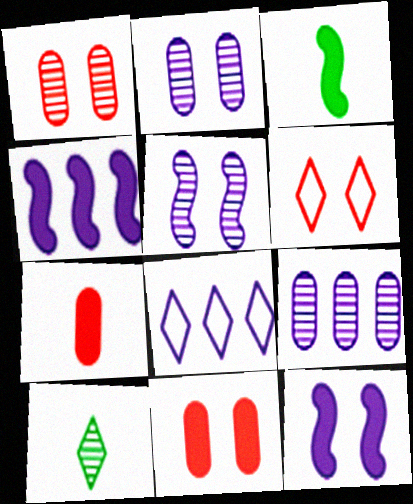[[1, 3, 8], 
[3, 6, 9], 
[4, 8, 9]]